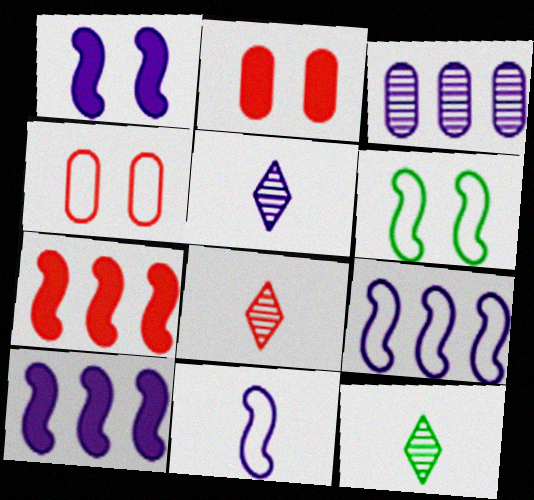[[2, 9, 12], 
[4, 7, 8], 
[4, 10, 12], 
[5, 8, 12]]